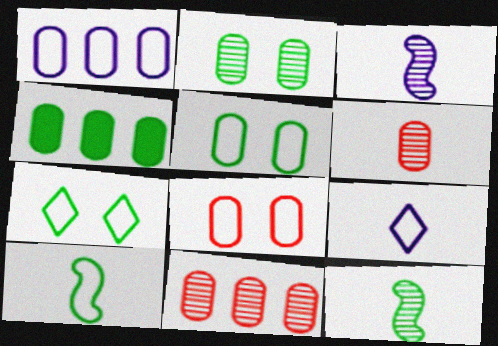[[1, 4, 11], 
[4, 7, 12]]